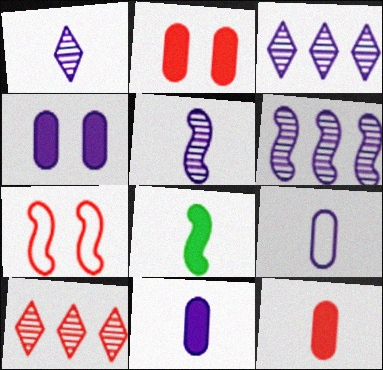[[6, 7, 8], 
[7, 10, 12]]